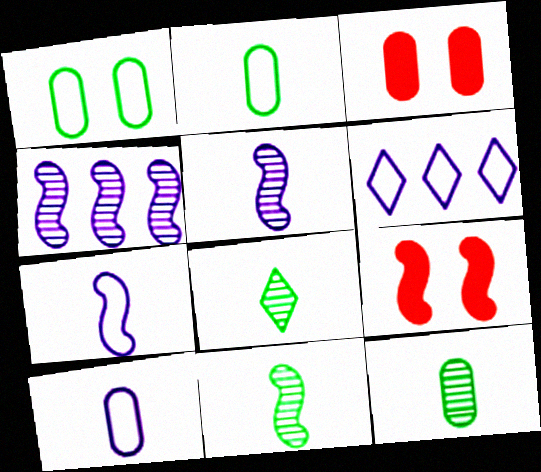[[3, 6, 11], 
[6, 9, 12], 
[8, 11, 12]]